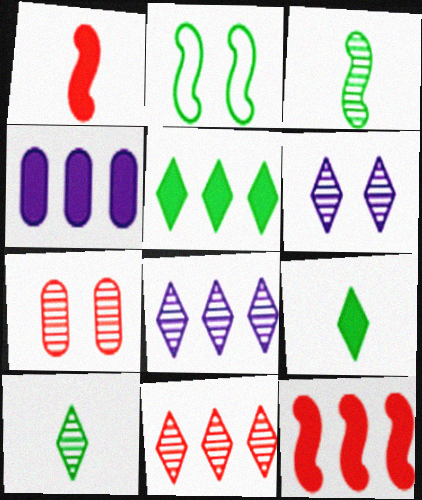[[3, 7, 8], 
[4, 5, 12], 
[6, 10, 11]]